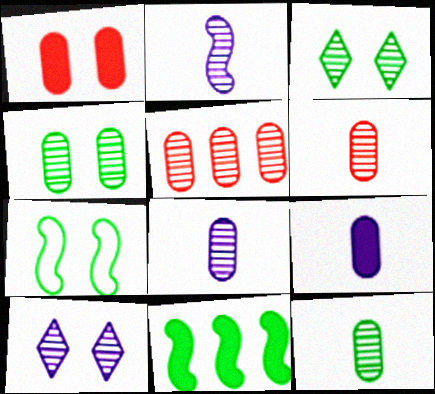[[1, 7, 10], 
[2, 3, 5], 
[4, 5, 8], 
[6, 8, 12]]